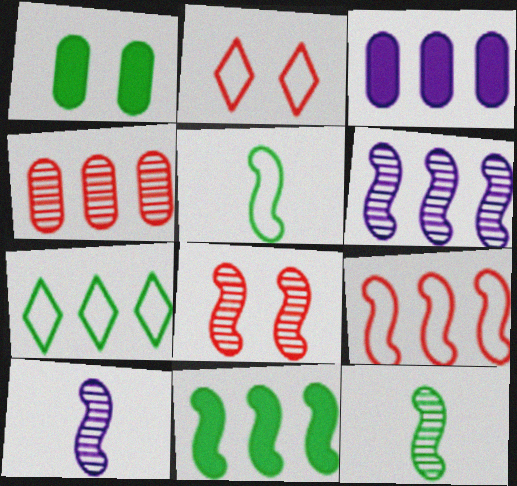[[1, 7, 12], 
[2, 3, 12], 
[6, 8, 12], 
[6, 9, 11]]